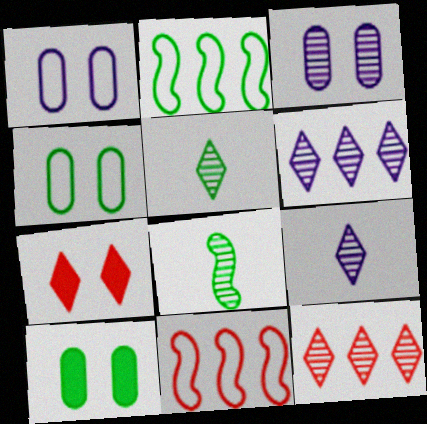[[2, 5, 10], 
[3, 8, 12], 
[9, 10, 11]]